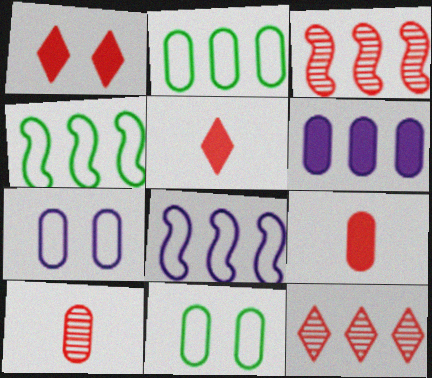[[4, 6, 12], 
[6, 10, 11]]